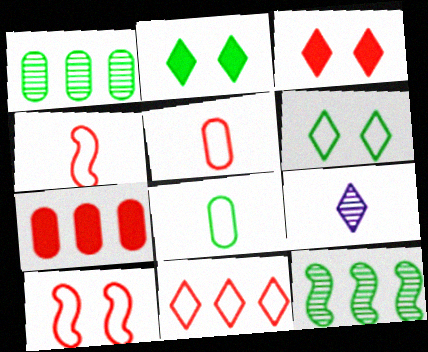[[2, 8, 12], 
[2, 9, 11], 
[5, 10, 11]]